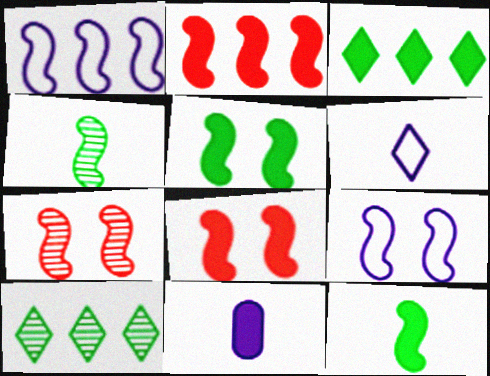[[1, 4, 8], 
[1, 7, 12], 
[2, 4, 9], 
[3, 8, 11], 
[5, 7, 9]]